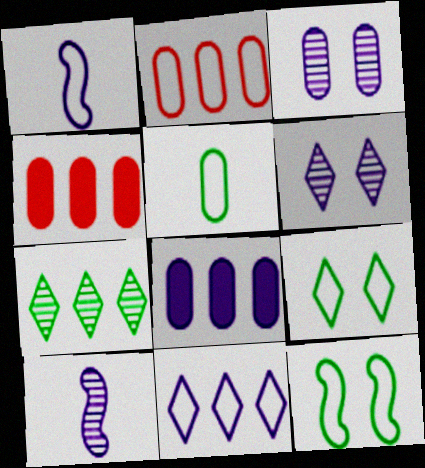[[1, 2, 9], 
[1, 6, 8], 
[3, 4, 5], 
[4, 9, 10]]